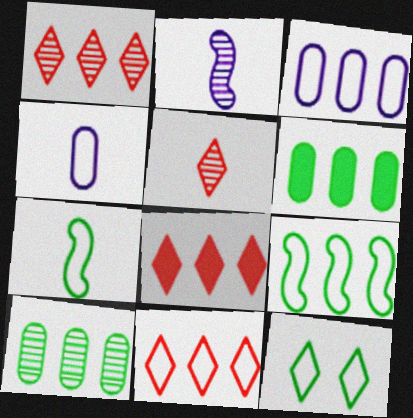[[1, 8, 11], 
[3, 9, 11]]